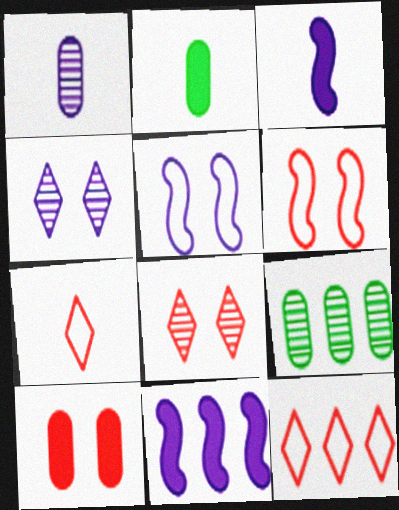[[6, 8, 10], 
[9, 11, 12]]